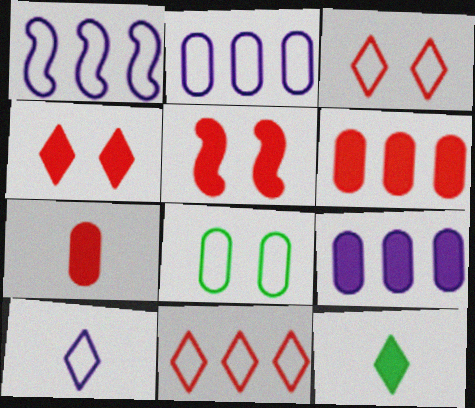[[5, 9, 12]]